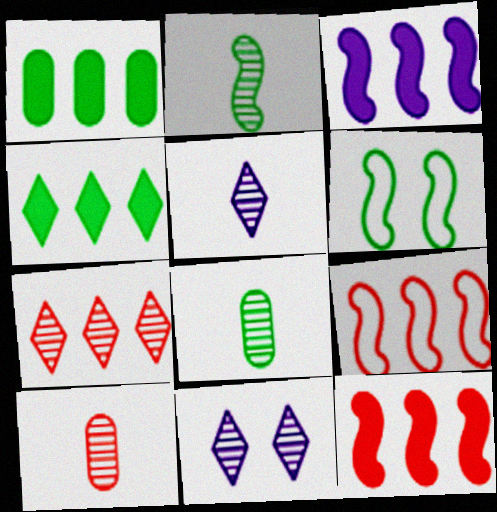[[2, 5, 10], 
[4, 6, 8]]